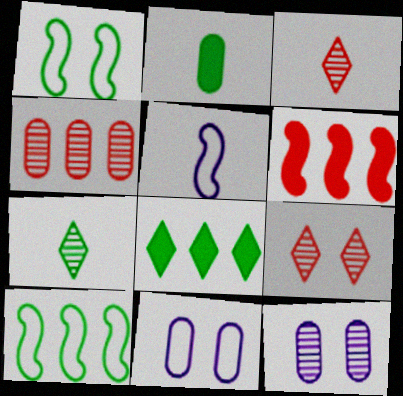[[2, 3, 5], 
[2, 4, 11], 
[6, 7, 11]]